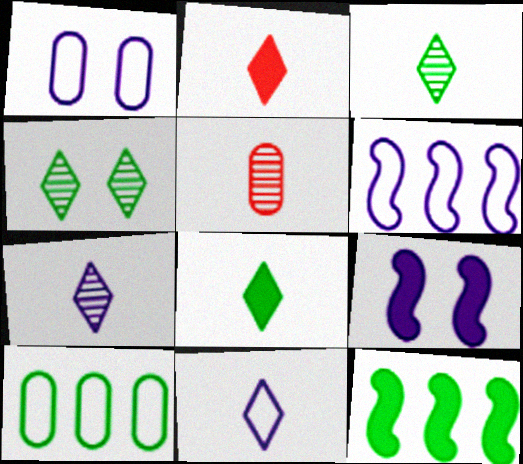[[1, 6, 11], 
[2, 3, 11]]